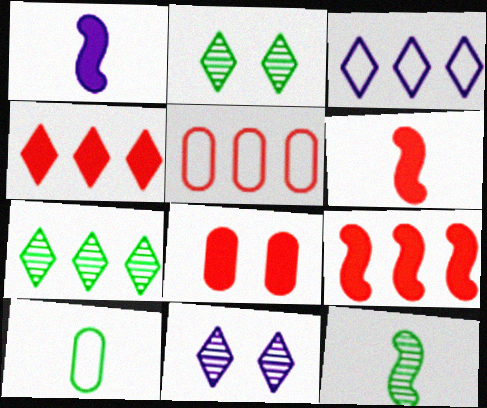[[1, 2, 5], 
[3, 4, 7], 
[3, 8, 12], 
[4, 6, 8], 
[9, 10, 11]]